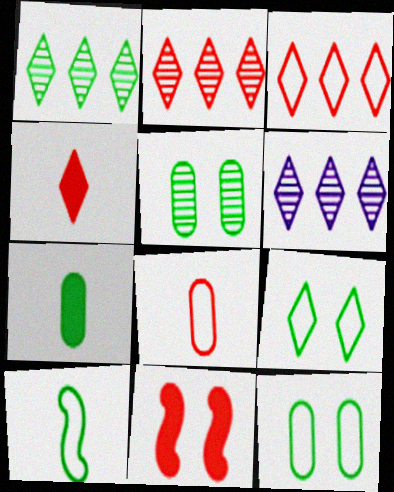[[1, 2, 6], 
[2, 8, 11], 
[4, 6, 9]]